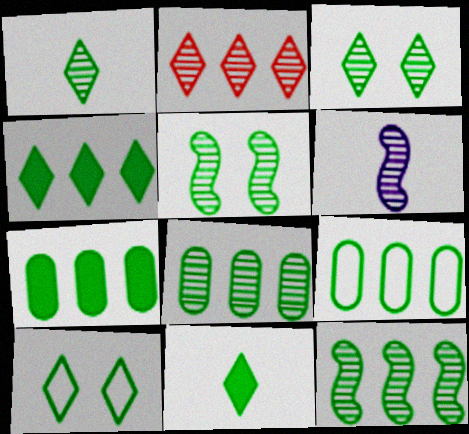[[1, 4, 10], 
[1, 5, 8], 
[4, 9, 12], 
[5, 9, 11], 
[7, 8, 9]]